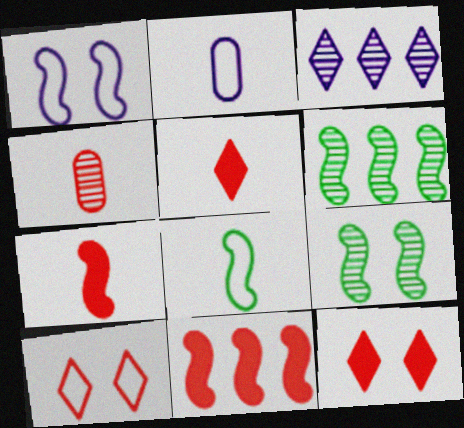[[1, 6, 7], 
[2, 6, 12], 
[3, 4, 9], 
[4, 10, 11]]